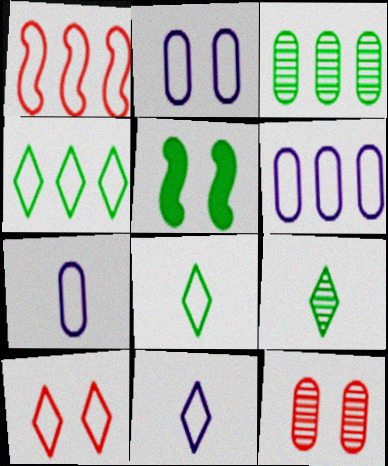[[1, 2, 8], 
[1, 4, 6], 
[2, 6, 7], 
[3, 5, 8], 
[4, 10, 11]]